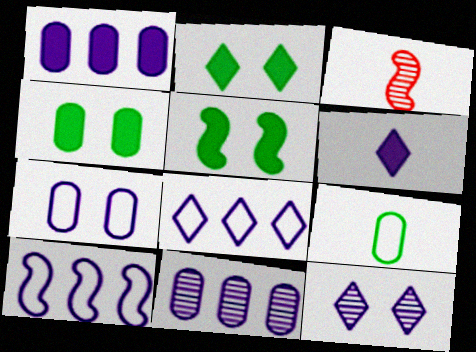[[2, 4, 5], 
[3, 4, 8], 
[3, 5, 10], 
[3, 6, 9], 
[6, 8, 12]]